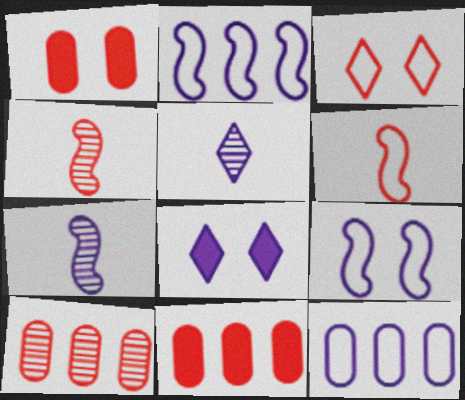[[3, 4, 11], 
[7, 8, 12]]